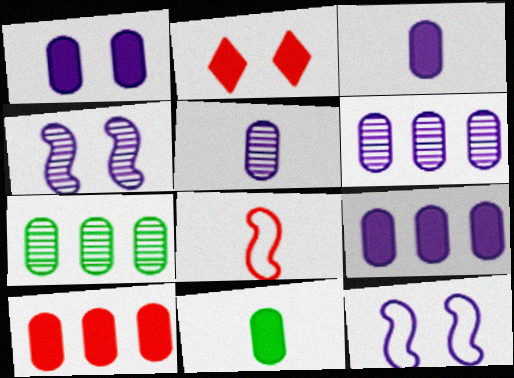[[1, 3, 9], 
[1, 10, 11]]